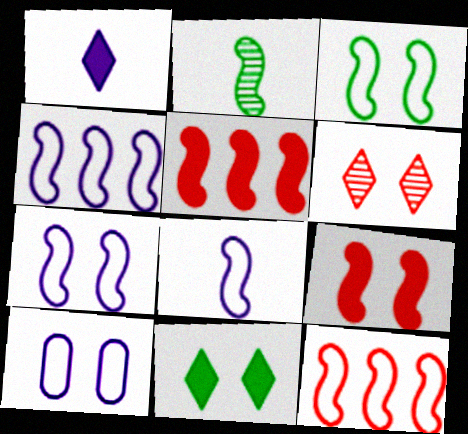[[2, 4, 9], 
[2, 5, 7], 
[3, 8, 12], 
[4, 7, 8]]